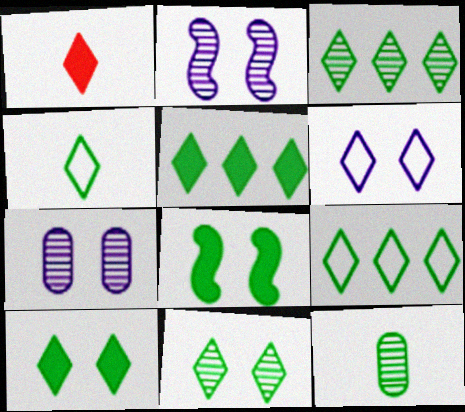[[1, 3, 6], 
[3, 4, 10], 
[3, 5, 9], 
[4, 5, 11], 
[8, 9, 12]]